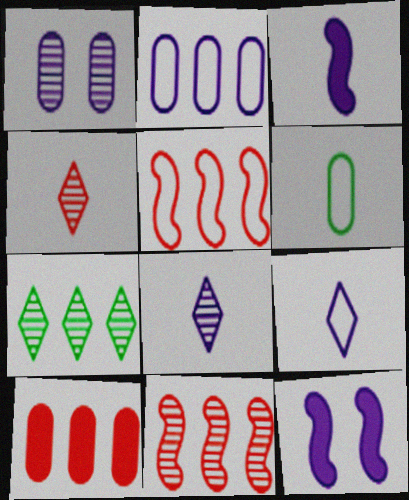[[1, 6, 10], 
[2, 8, 12], 
[3, 4, 6]]